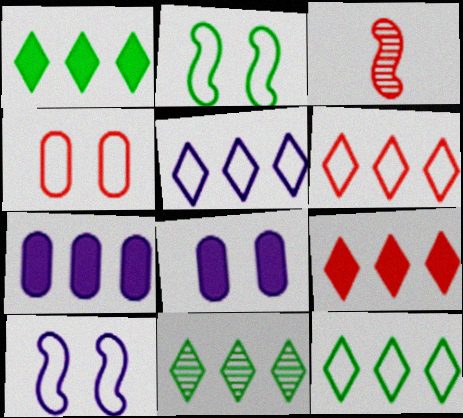[[1, 11, 12], 
[3, 4, 9], 
[3, 8, 12], 
[5, 6, 12], 
[5, 9, 11]]